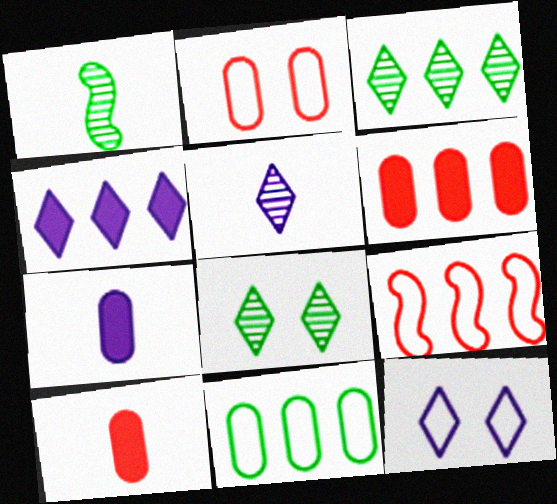[[1, 2, 4], 
[1, 6, 12], 
[4, 5, 12], 
[7, 8, 9]]